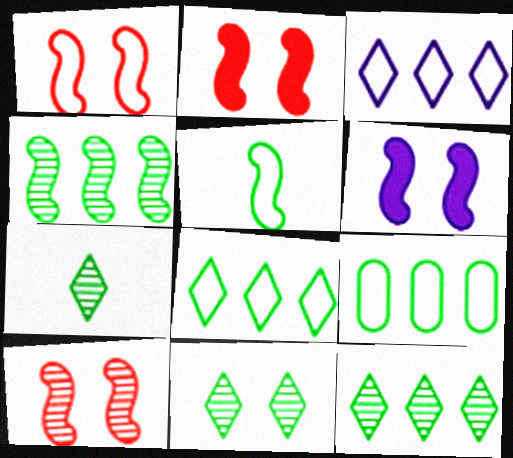[[1, 2, 10], 
[7, 11, 12]]